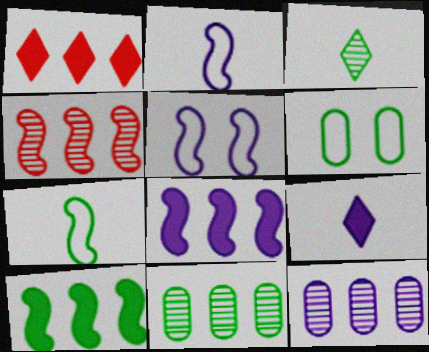[[3, 6, 10], 
[4, 6, 9], 
[5, 9, 12]]